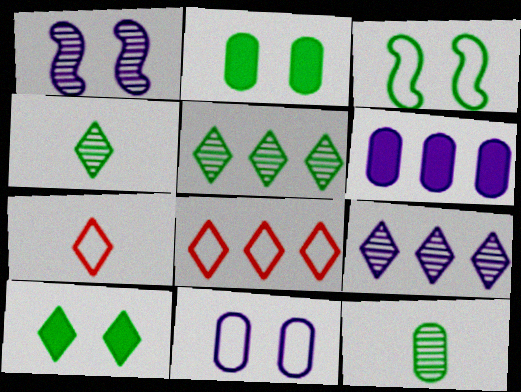[[7, 9, 10]]